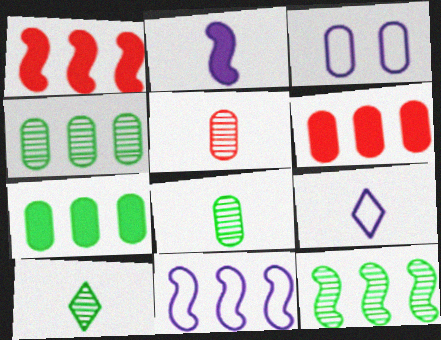[[1, 3, 10], 
[1, 11, 12], 
[3, 5, 7], 
[3, 6, 8], 
[3, 9, 11]]